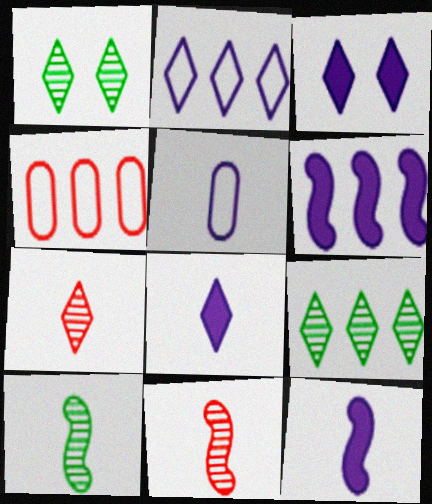[[1, 4, 12], 
[3, 4, 10], 
[4, 6, 9]]